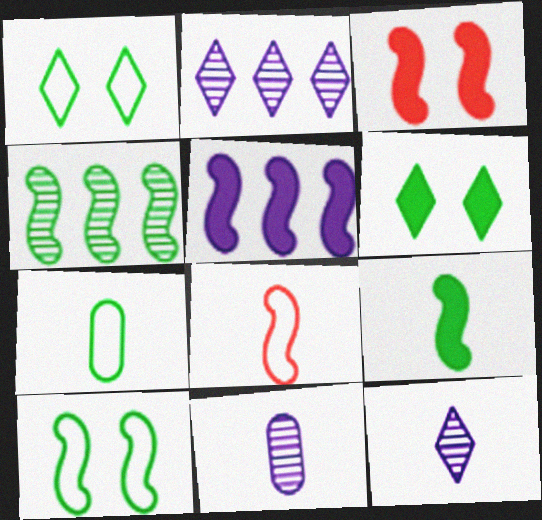[[2, 3, 7], 
[3, 5, 9], 
[4, 6, 7], 
[4, 9, 10]]